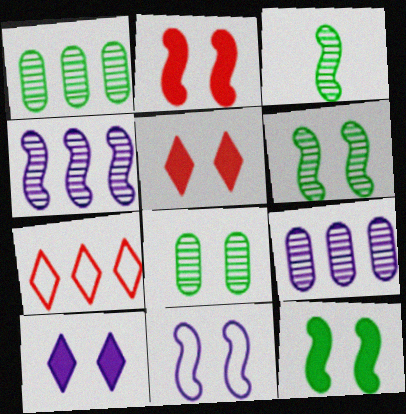[[2, 6, 11], 
[5, 8, 11]]